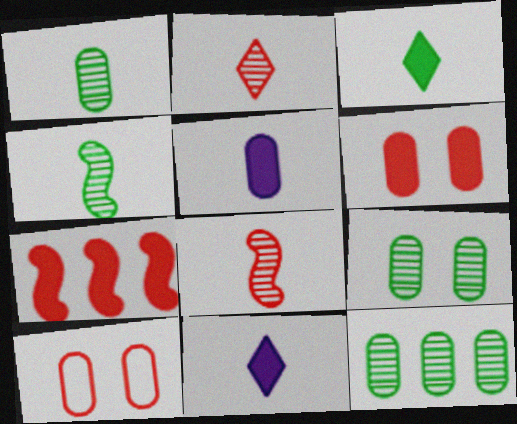[[1, 9, 12], 
[2, 7, 10], 
[5, 10, 12]]